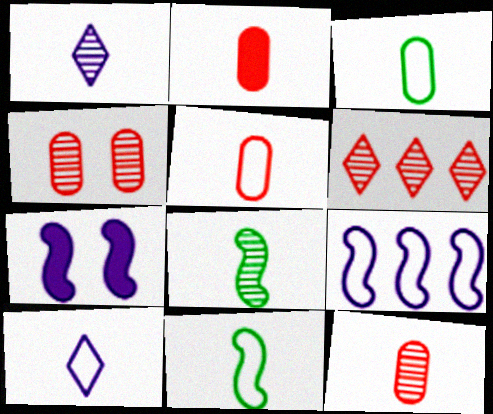[[1, 2, 11], 
[1, 8, 12], 
[2, 5, 12], 
[2, 8, 10], 
[3, 6, 7], 
[5, 10, 11]]